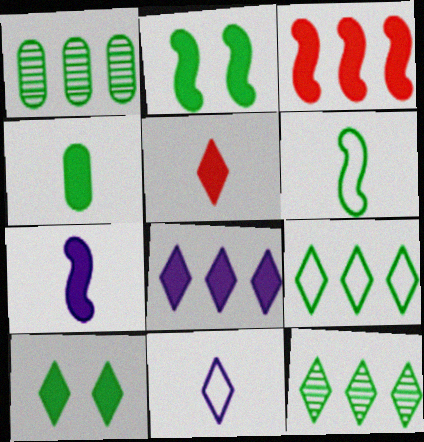[[1, 6, 10], 
[2, 3, 7], 
[4, 5, 7], 
[5, 8, 10]]